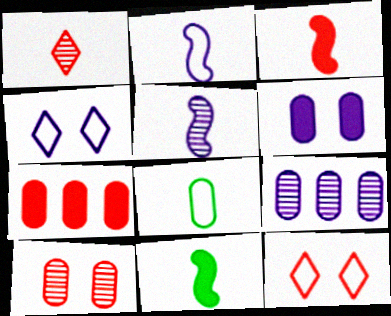[[9, 11, 12]]